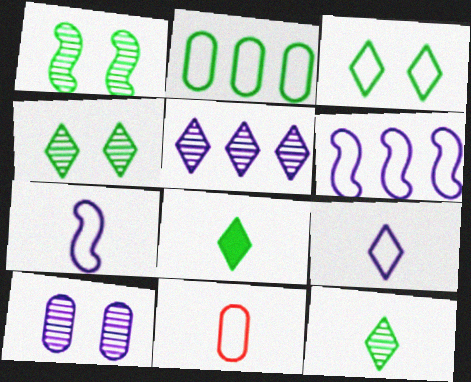[[1, 2, 8], 
[3, 6, 11]]